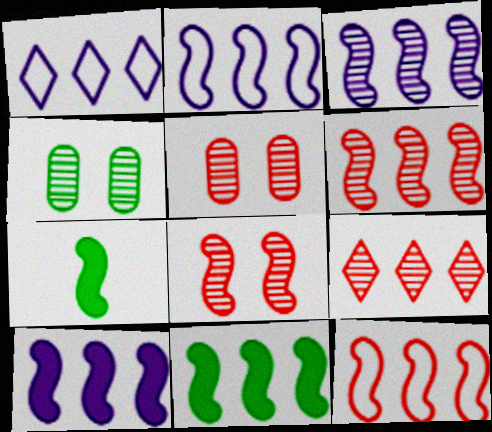[[1, 5, 7], 
[2, 3, 10], 
[2, 6, 11], 
[2, 7, 8], 
[3, 11, 12]]